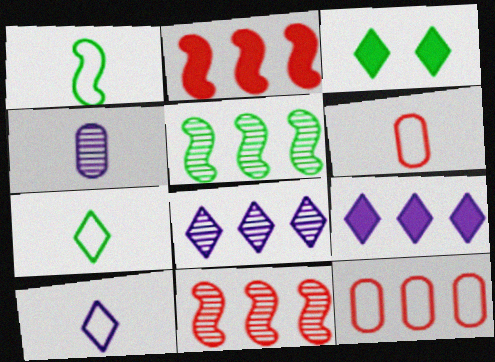[[1, 6, 10], 
[5, 9, 12]]